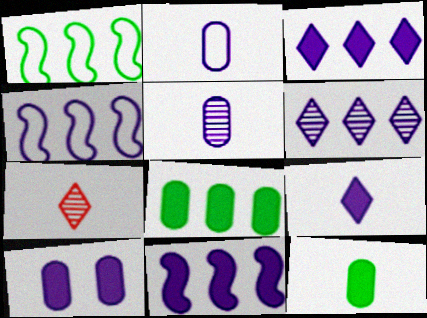[[1, 7, 10], 
[9, 10, 11]]